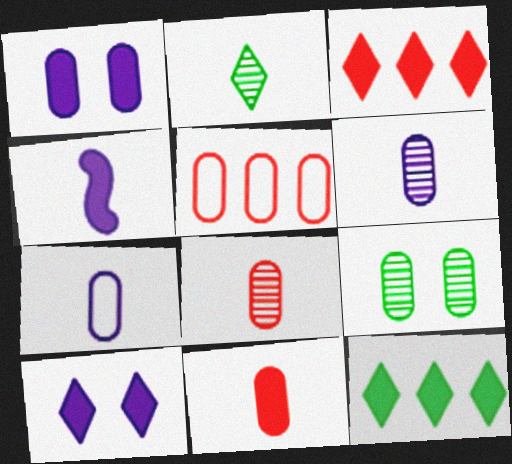[]